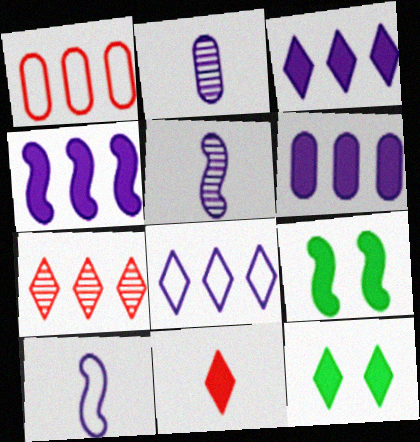[[1, 5, 12], 
[3, 4, 6], 
[3, 11, 12], 
[6, 9, 11]]